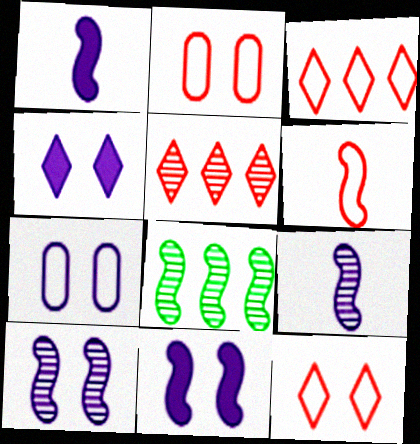[[2, 3, 6], 
[4, 7, 10], 
[6, 8, 11]]